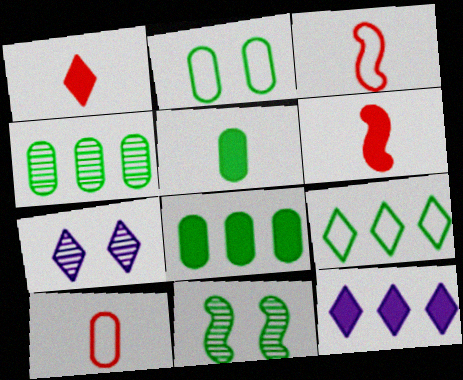[[1, 7, 9], 
[2, 4, 5], 
[3, 7, 8], 
[5, 9, 11], 
[10, 11, 12]]